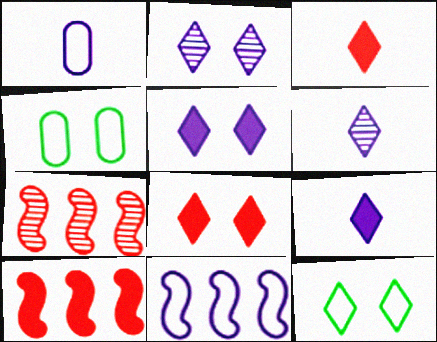[[2, 8, 12], 
[4, 6, 10], 
[4, 7, 9]]